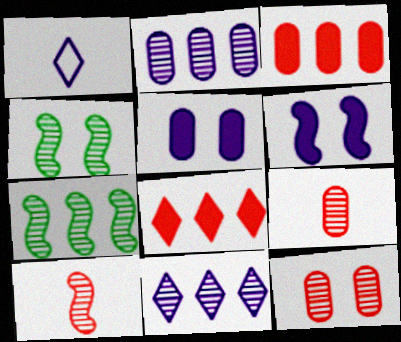[[1, 2, 6], 
[1, 3, 4], 
[4, 9, 11]]